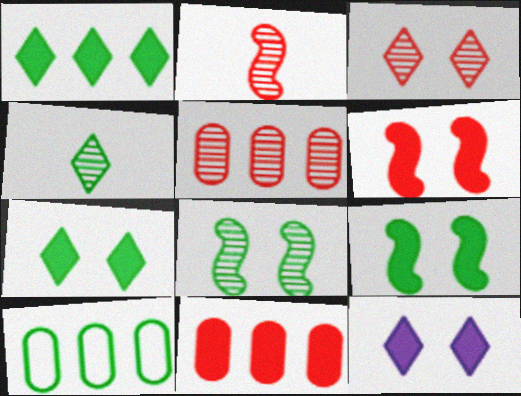[[2, 3, 5], 
[2, 10, 12], 
[4, 9, 10]]